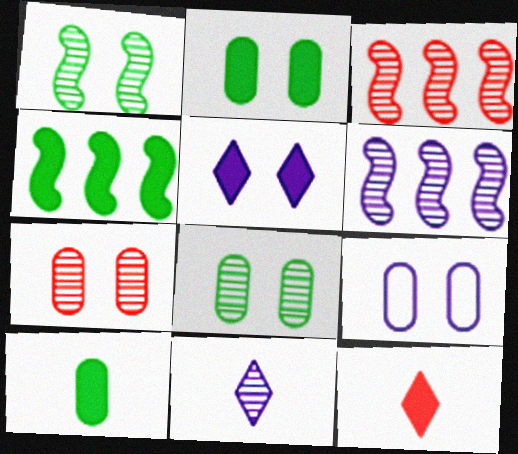[[2, 7, 9], 
[3, 8, 11]]